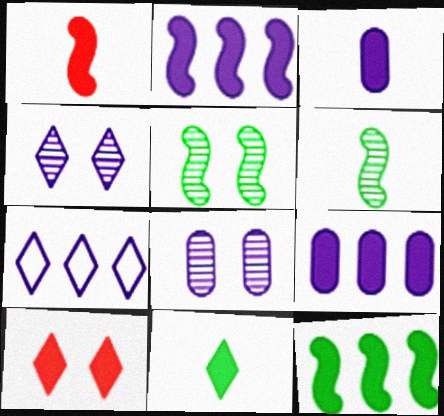[[1, 3, 11], 
[3, 10, 12]]